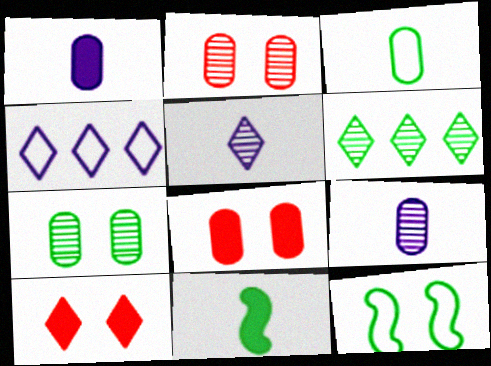[[2, 4, 11]]